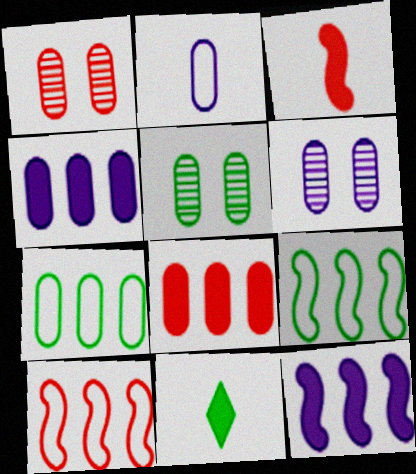[[1, 5, 6], 
[2, 4, 6], 
[2, 5, 8], 
[5, 9, 11], 
[6, 10, 11]]